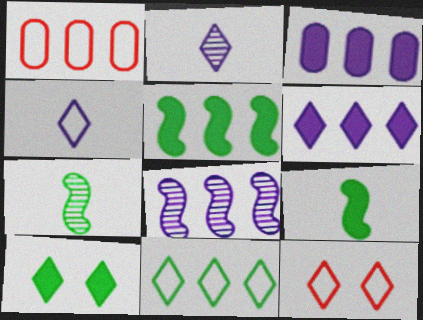[[3, 7, 12], 
[4, 11, 12]]